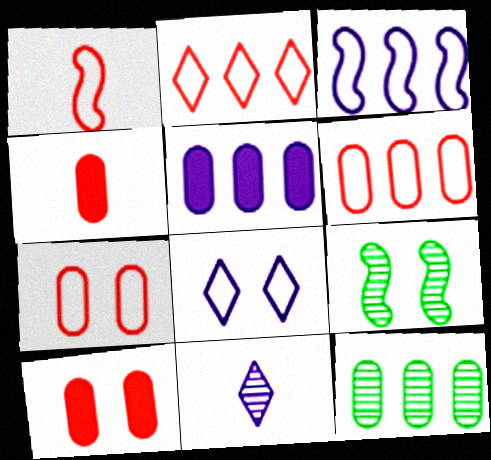[[1, 2, 7], 
[5, 6, 12], 
[8, 9, 10]]